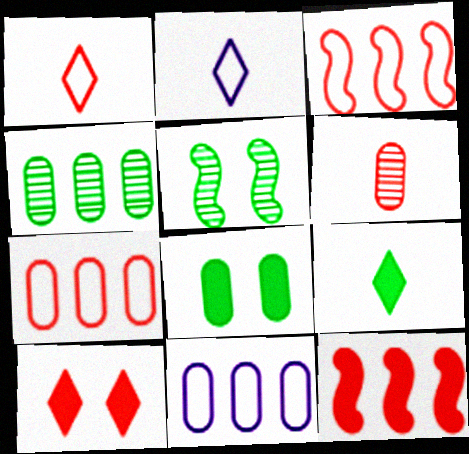[[3, 6, 10], 
[6, 8, 11]]